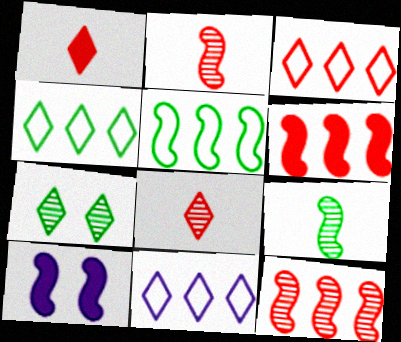[[1, 7, 11], 
[2, 5, 10], 
[3, 4, 11]]